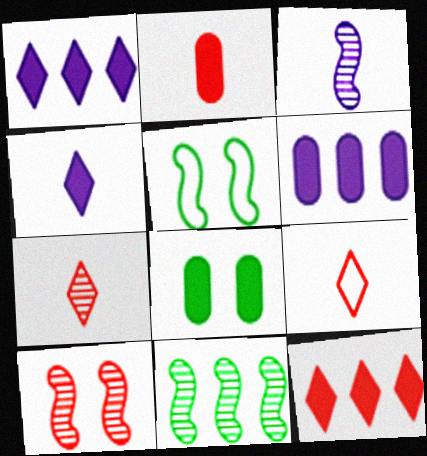[[2, 6, 8], 
[3, 10, 11], 
[5, 6, 7]]